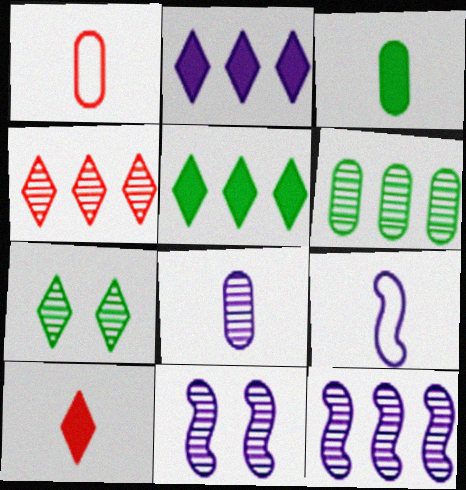[[1, 3, 8], 
[1, 5, 11], 
[4, 6, 12]]